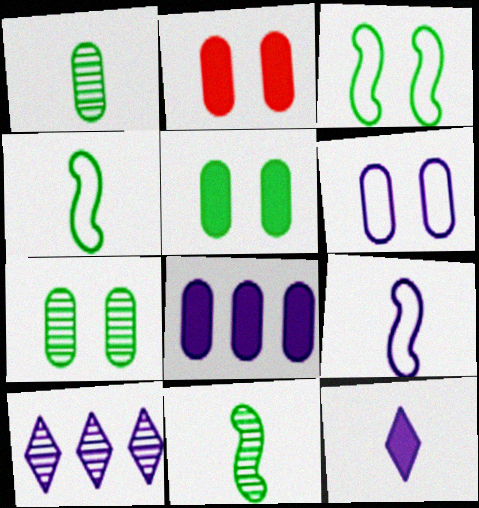[[2, 4, 10], 
[2, 6, 7]]